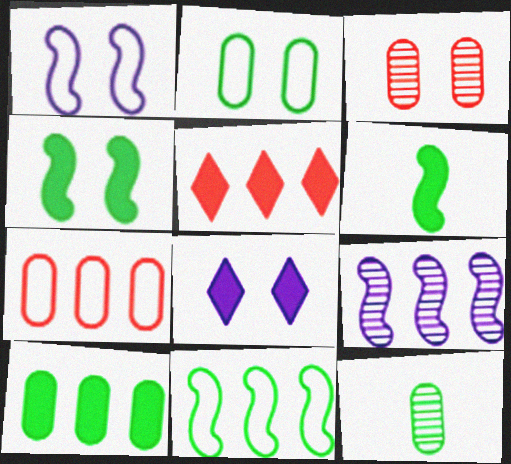[[1, 5, 12], 
[2, 10, 12]]